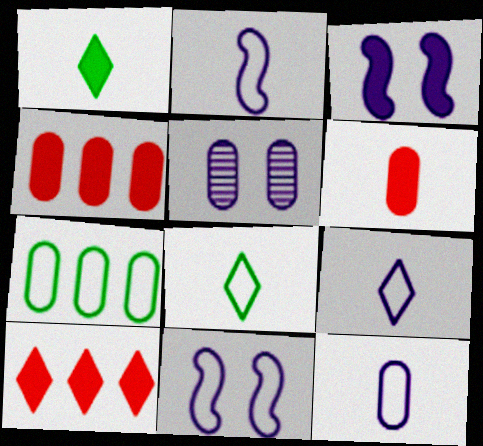[[1, 3, 4], 
[2, 9, 12], 
[5, 6, 7]]